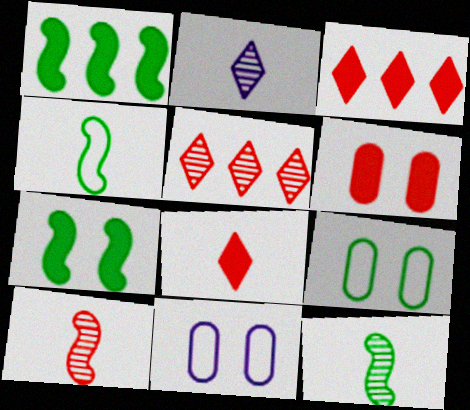[[3, 11, 12]]